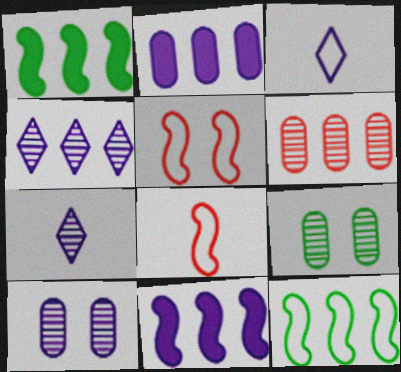[[3, 10, 11]]